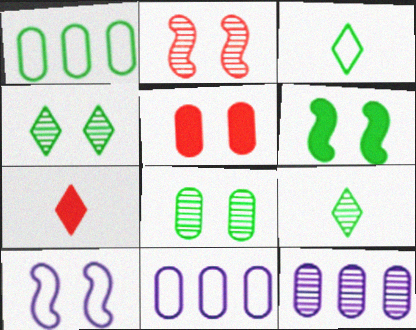[[1, 6, 9], 
[2, 6, 10], 
[2, 9, 12], 
[4, 5, 10]]